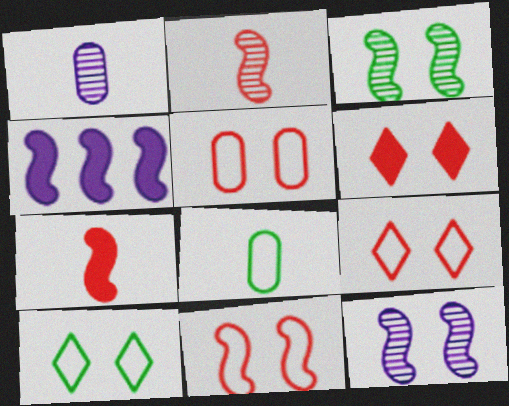[[5, 9, 11]]